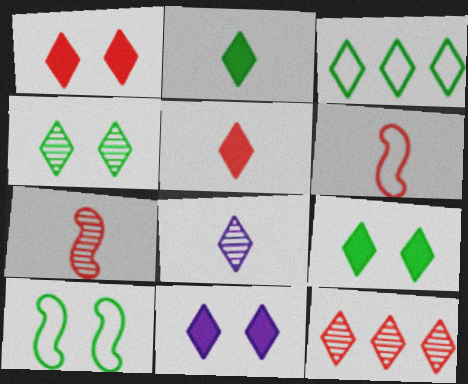[[1, 3, 8], 
[1, 9, 11], 
[2, 3, 4], 
[4, 8, 12]]